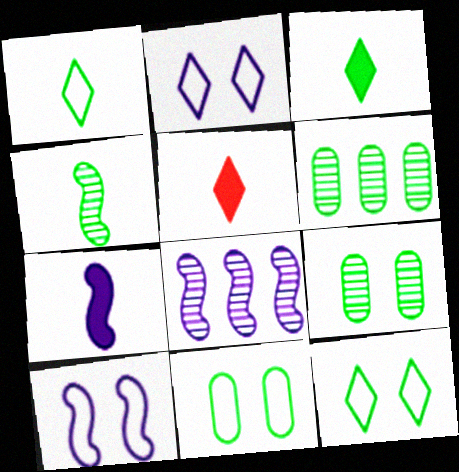[[5, 6, 10], 
[5, 8, 11], 
[7, 8, 10]]